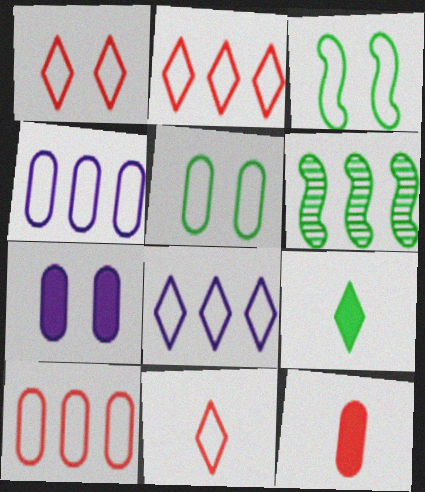[[1, 2, 11], 
[3, 4, 11], 
[5, 6, 9], 
[6, 7, 11]]